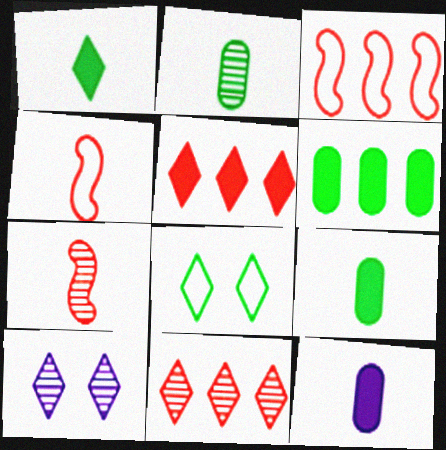[[3, 9, 10], 
[4, 6, 10]]